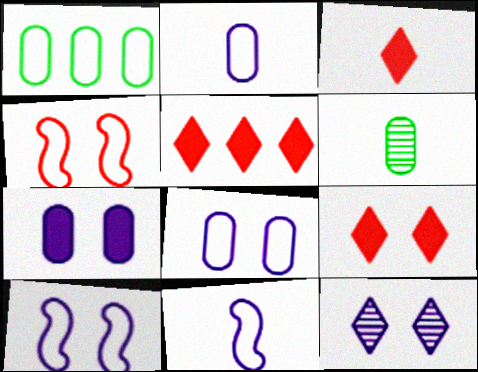[[3, 5, 9], 
[3, 6, 11], 
[5, 6, 10], 
[7, 10, 12]]